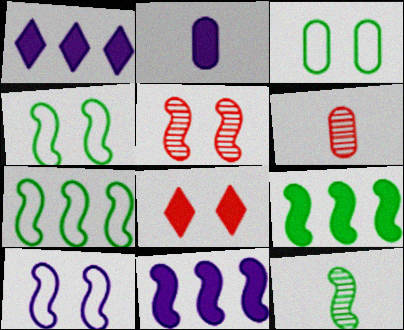[[1, 4, 6], 
[2, 8, 9], 
[4, 9, 12]]